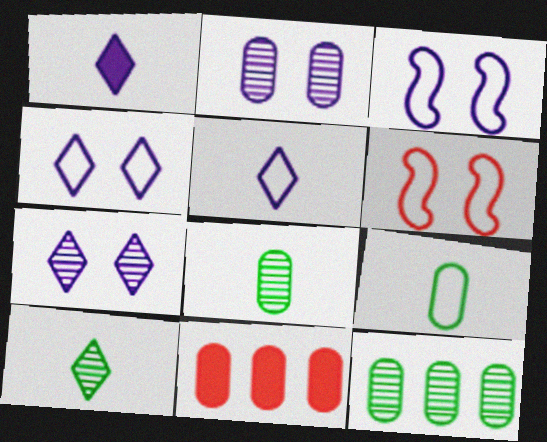[[1, 6, 12], 
[2, 9, 11], 
[3, 10, 11]]